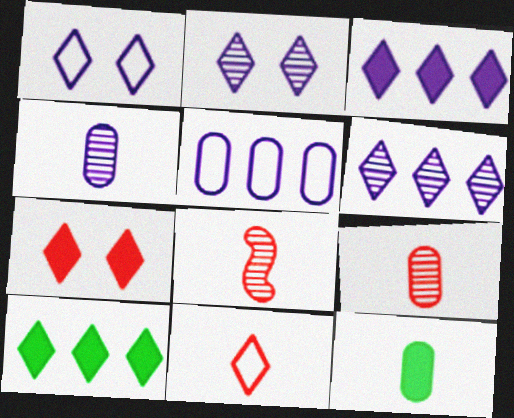[[2, 10, 11]]